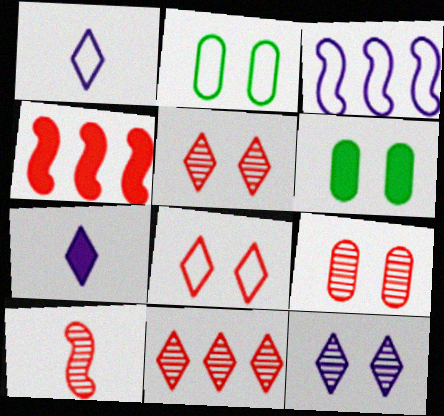[[4, 6, 7], 
[9, 10, 11]]